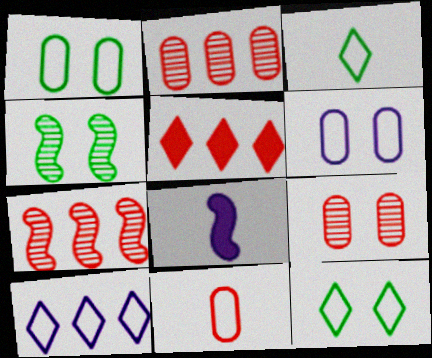[[2, 8, 12]]